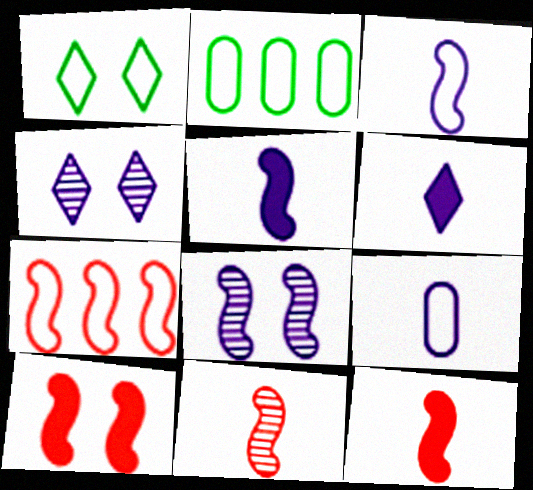[[1, 7, 9], 
[2, 4, 12], 
[7, 10, 11]]